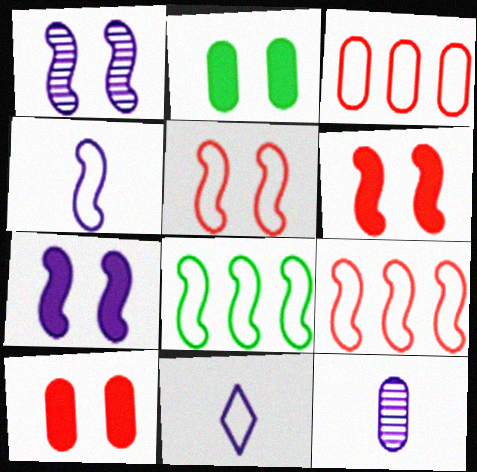[[2, 3, 12], 
[4, 5, 8]]